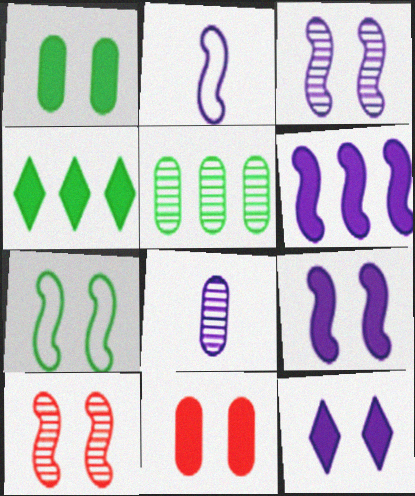[[2, 3, 6], 
[7, 9, 10]]